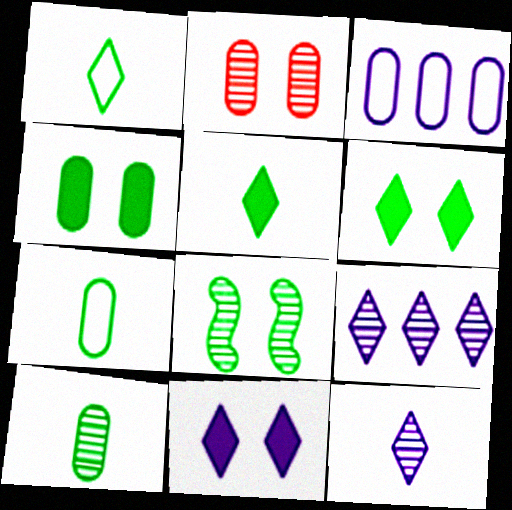[]